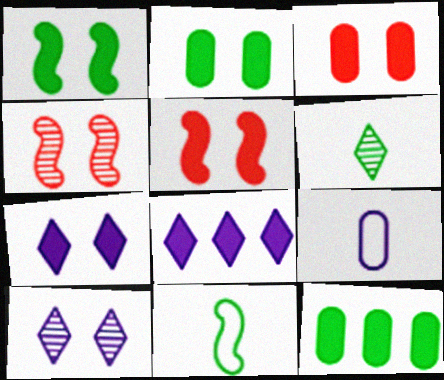[[1, 3, 7], 
[2, 5, 7]]